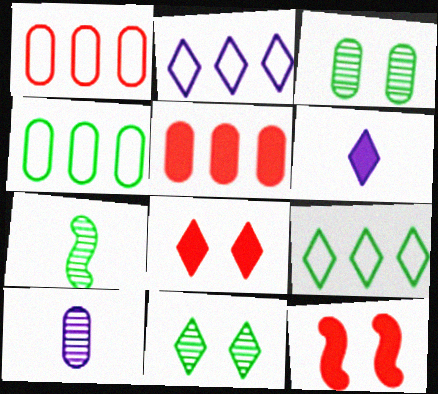[[9, 10, 12]]